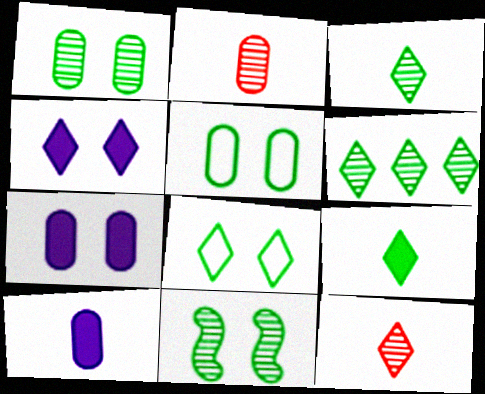[[6, 8, 9]]